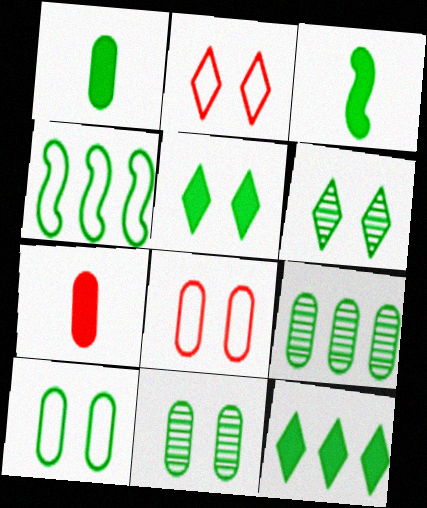[[1, 4, 6], 
[1, 9, 10], 
[4, 9, 12]]